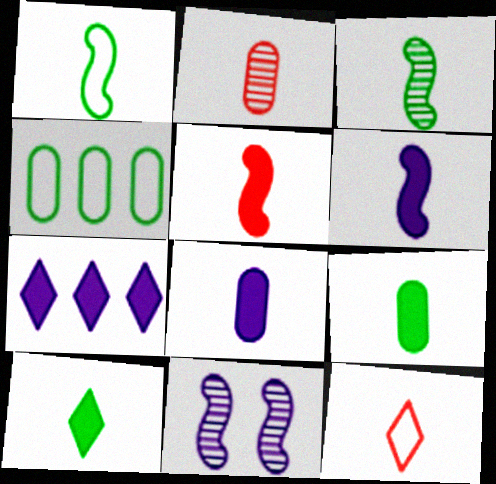[[2, 5, 12], 
[3, 8, 12], 
[5, 8, 10]]